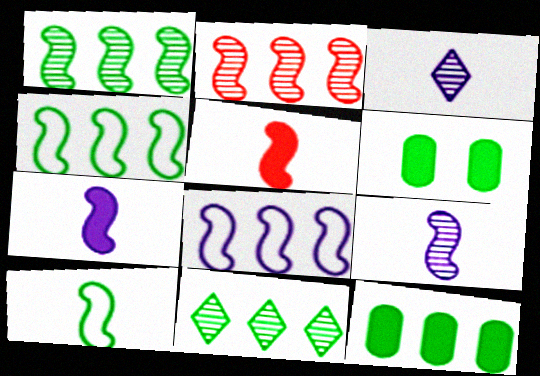[[4, 11, 12], 
[5, 9, 10], 
[6, 10, 11]]